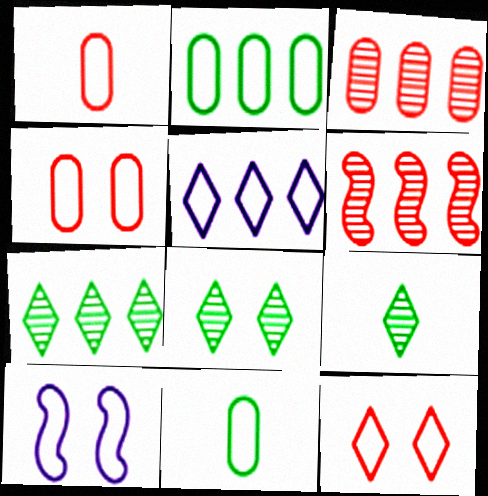[[7, 8, 9]]